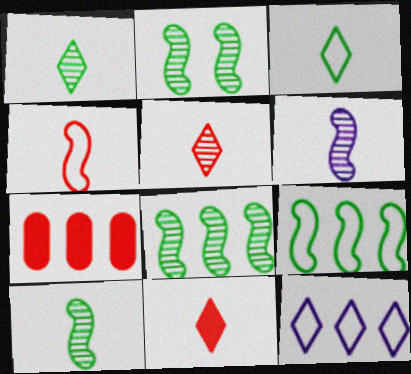[[2, 8, 10], 
[7, 8, 12]]